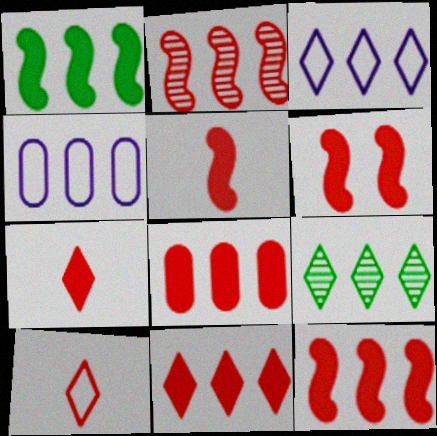[[3, 9, 11], 
[4, 9, 12], 
[5, 6, 12], 
[6, 7, 8], 
[8, 11, 12]]